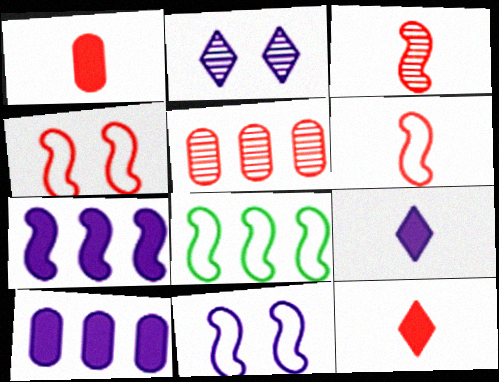[[1, 2, 8], 
[4, 5, 12], 
[6, 8, 11]]